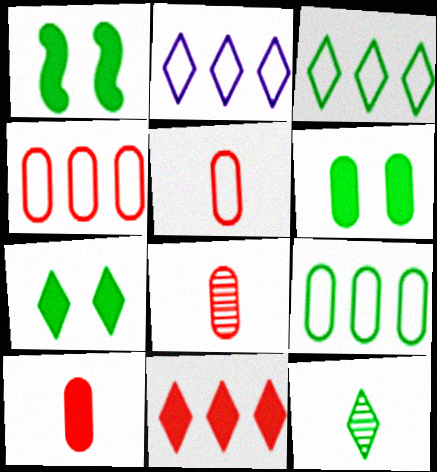[[1, 2, 8], 
[1, 6, 7], 
[1, 9, 12], 
[3, 7, 12], 
[5, 8, 10]]